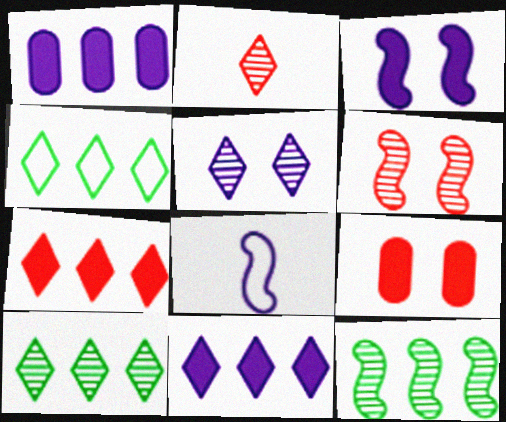[[1, 5, 8], 
[2, 5, 10], 
[8, 9, 10]]